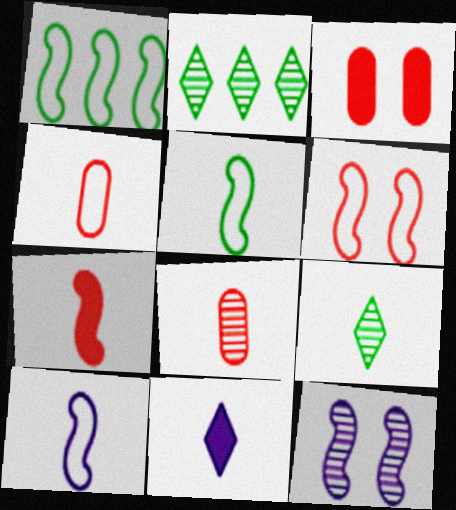[[1, 6, 10], 
[1, 7, 12], 
[2, 3, 10], 
[2, 8, 12], 
[5, 8, 11]]